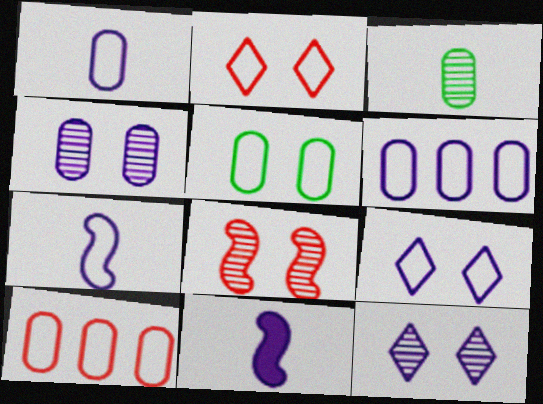[[1, 5, 10], 
[6, 7, 9], 
[6, 11, 12]]